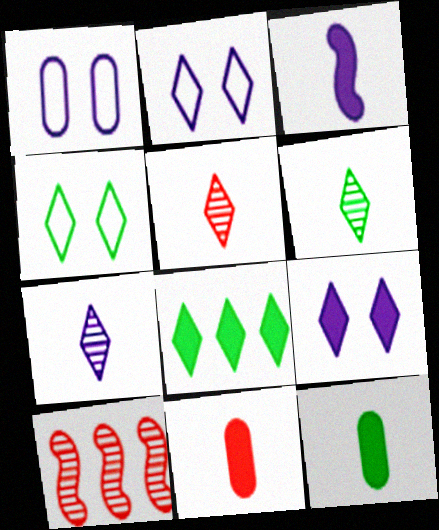[[2, 5, 8], 
[2, 10, 12], 
[4, 6, 8], 
[5, 6, 7]]